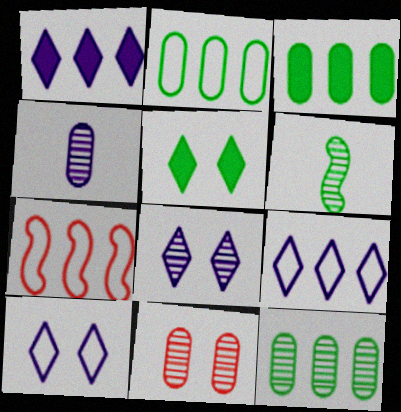[[1, 7, 12], 
[2, 3, 12], 
[2, 5, 6], 
[2, 7, 9], 
[4, 5, 7], 
[4, 11, 12]]